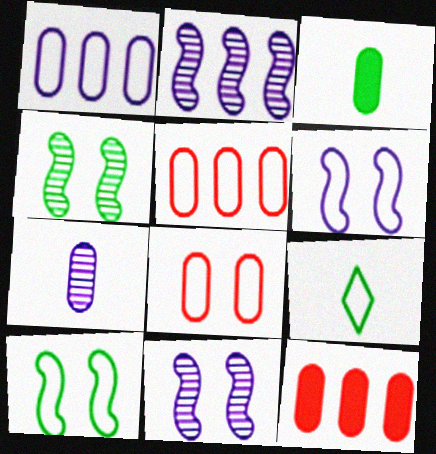[[5, 6, 9], 
[9, 11, 12]]